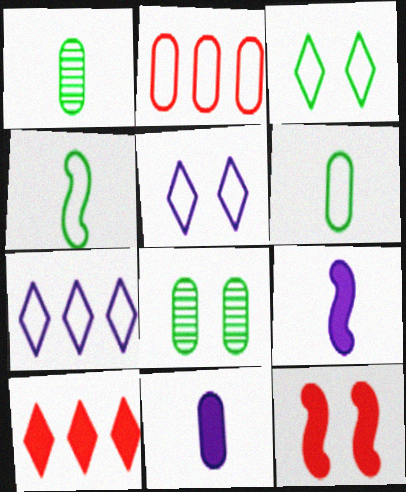[[1, 7, 12], 
[2, 4, 5], 
[2, 8, 11], 
[5, 8, 12]]